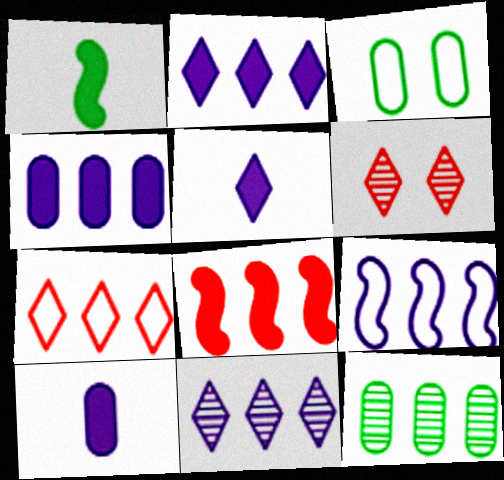[[4, 9, 11]]